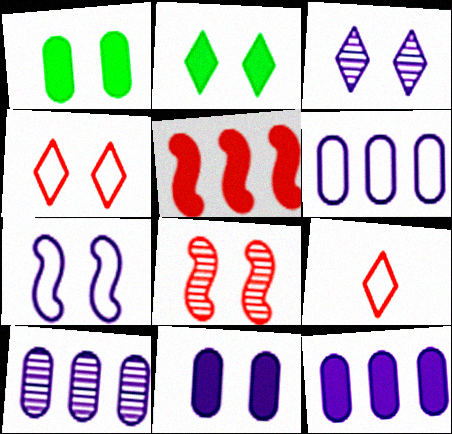[[2, 3, 4], 
[3, 7, 11], 
[6, 10, 12]]